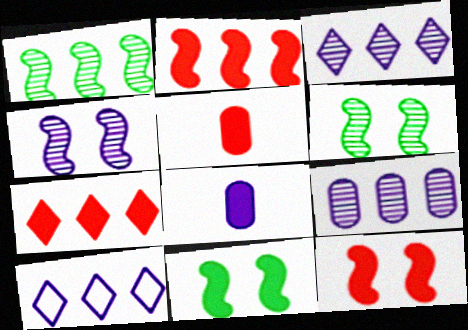[[4, 8, 10], 
[5, 6, 10], 
[5, 7, 12], 
[7, 8, 11]]